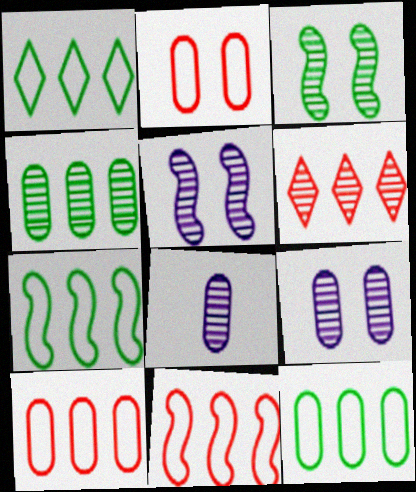[[1, 7, 12], 
[3, 6, 8]]